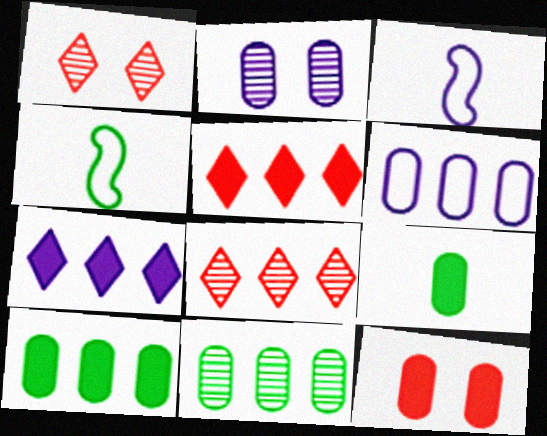[[1, 3, 10], 
[2, 3, 7], 
[2, 4, 5]]